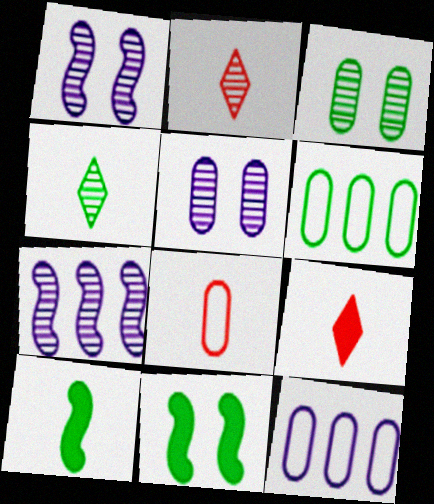[[1, 6, 9], 
[2, 3, 7], 
[2, 11, 12], 
[4, 6, 11]]